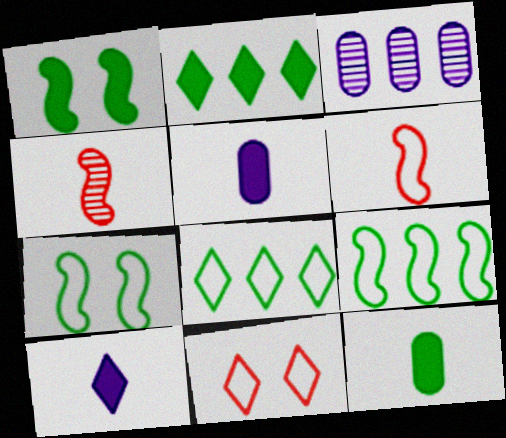[[1, 2, 12]]